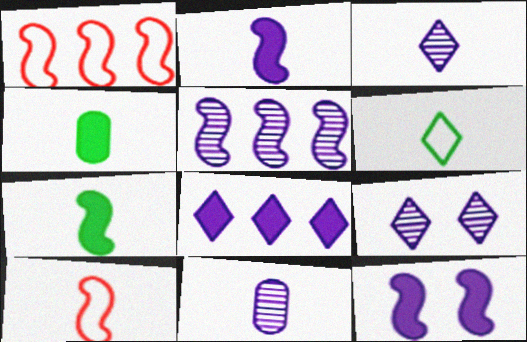[[1, 4, 9], 
[3, 4, 10], 
[5, 9, 11]]